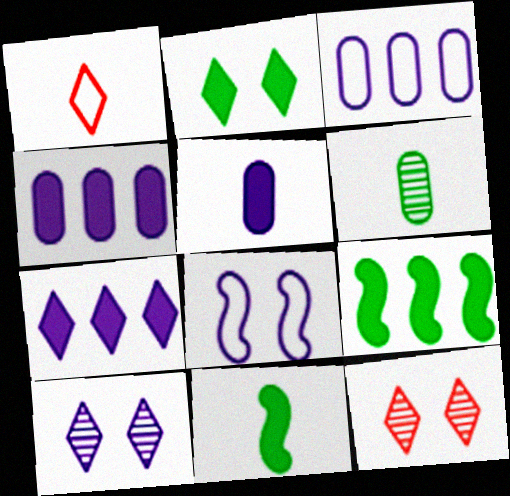[[3, 11, 12]]